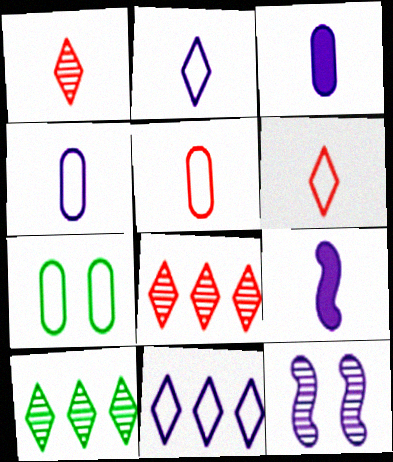[[3, 11, 12], 
[7, 8, 9]]